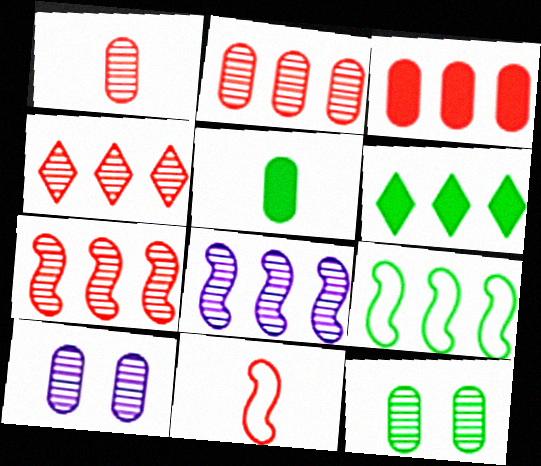[[2, 4, 7], 
[6, 10, 11]]